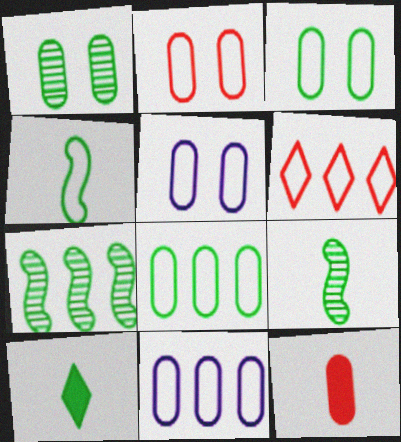[[1, 11, 12], 
[2, 3, 5], 
[3, 7, 10], 
[4, 5, 6]]